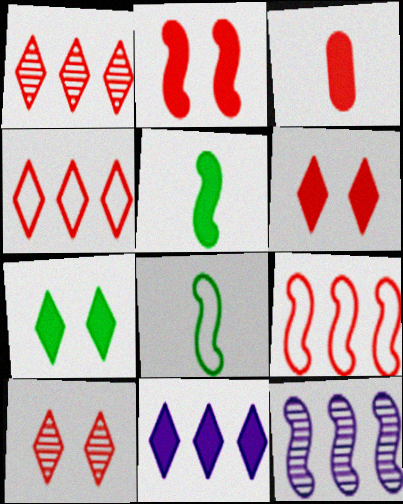[[2, 8, 12], 
[3, 9, 10]]